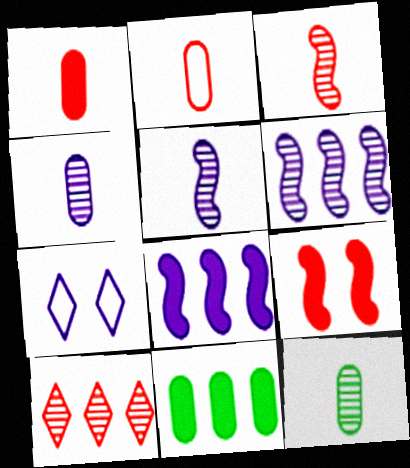[[2, 9, 10], 
[3, 7, 11], 
[4, 7, 8]]